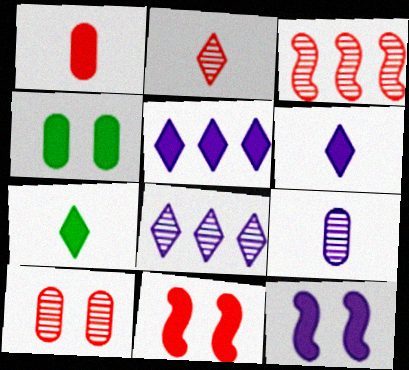[[2, 3, 10]]